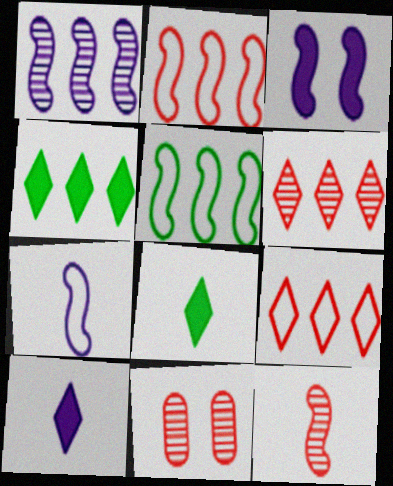[[1, 3, 7], 
[3, 5, 12], 
[4, 7, 11], 
[5, 10, 11], 
[6, 11, 12]]